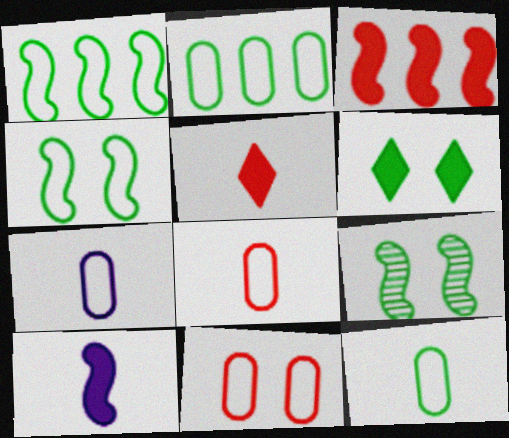[[2, 7, 11], 
[7, 8, 12]]